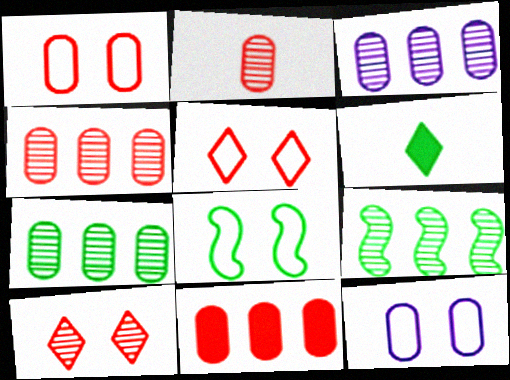[[1, 2, 11], 
[3, 4, 7], 
[5, 8, 12], 
[6, 7, 8]]